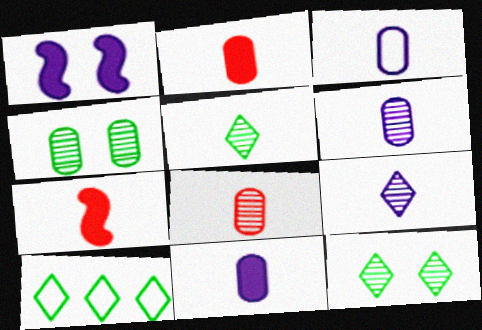[[1, 8, 10], 
[3, 5, 7], 
[3, 6, 11]]